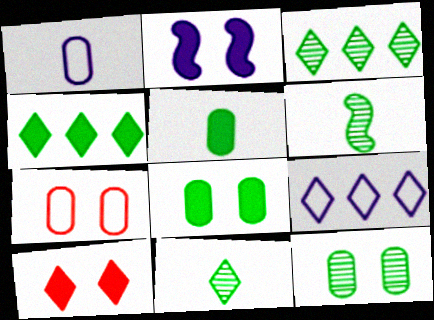[[2, 8, 10], 
[3, 6, 12], 
[9, 10, 11]]